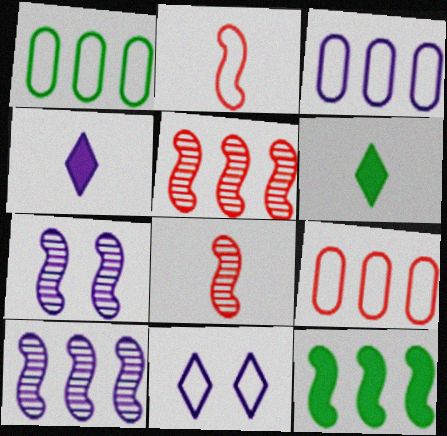[[1, 2, 11], 
[1, 3, 9], 
[2, 7, 12], 
[3, 4, 7], 
[6, 7, 9]]